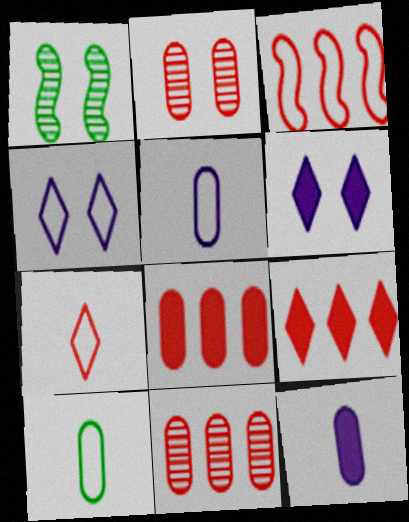[[1, 5, 9], 
[3, 4, 10], 
[3, 9, 11]]